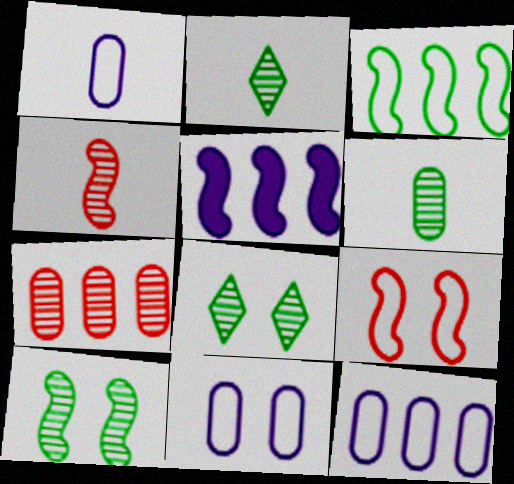[[1, 11, 12]]